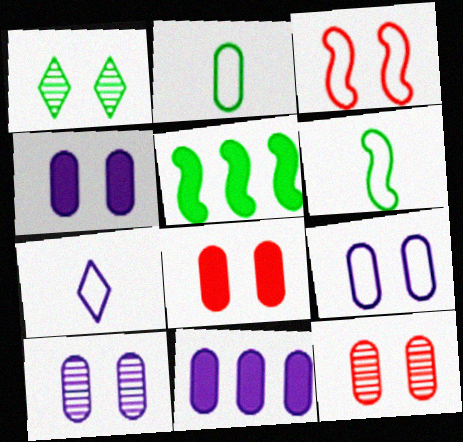[[1, 2, 5], 
[1, 3, 4], 
[2, 11, 12], 
[4, 9, 10], 
[5, 7, 12]]